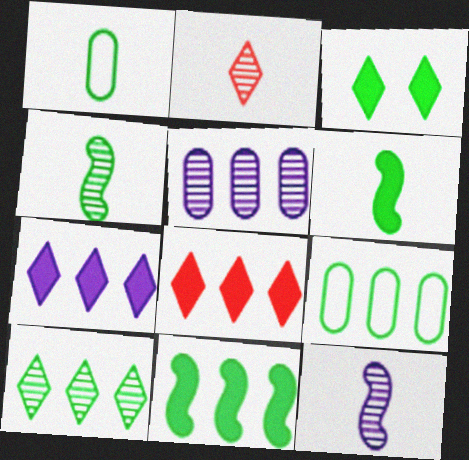[[3, 4, 9], 
[9, 10, 11]]